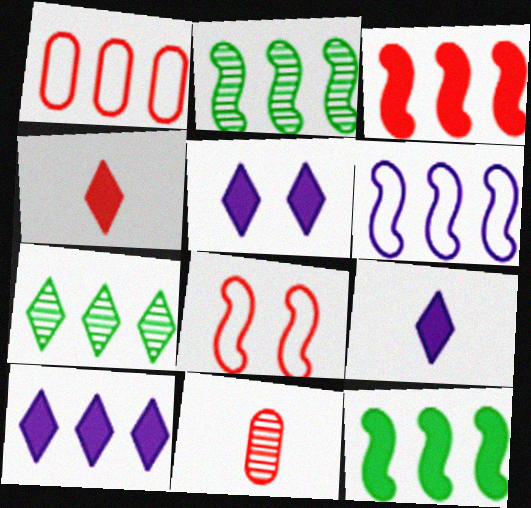[[1, 2, 10], 
[2, 3, 6], 
[5, 9, 10]]